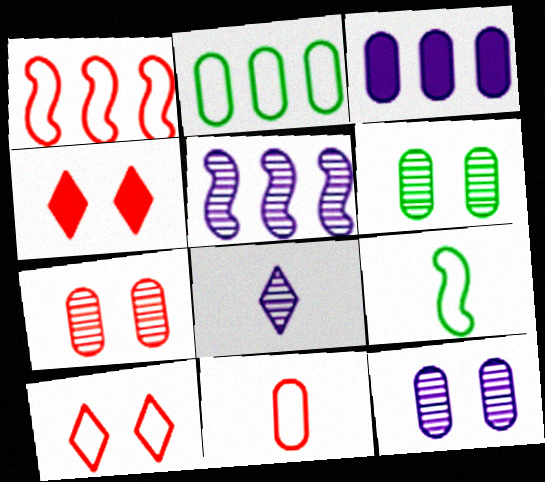[[1, 10, 11], 
[3, 6, 11], 
[5, 8, 12], 
[6, 7, 12]]